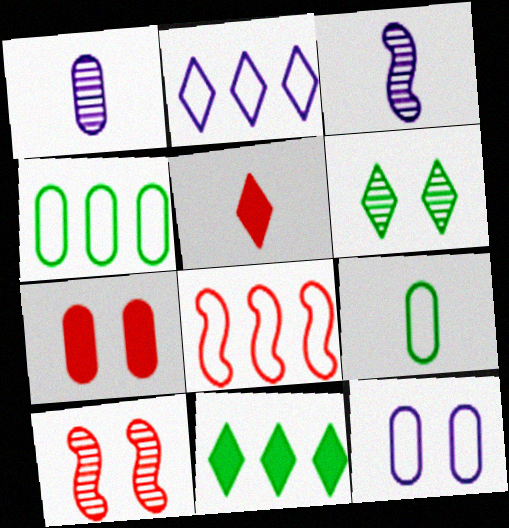[[1, 4, 7], 
[2, 4, 8], 
[2, 5, 6], 
[3, 5, 9]]